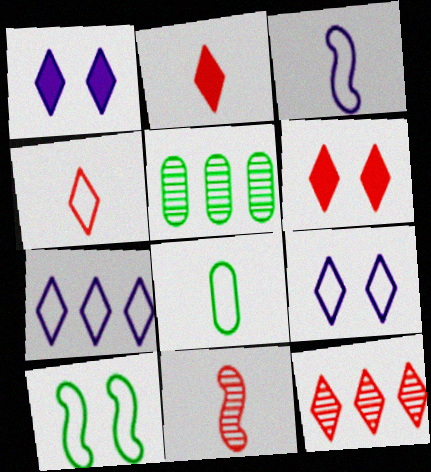[[3, 4, 8], 
[3, 5, 6], 
[4, 6, 12]]